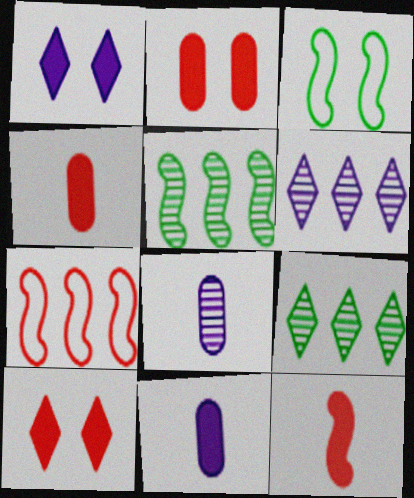[[3, 4, 6]]